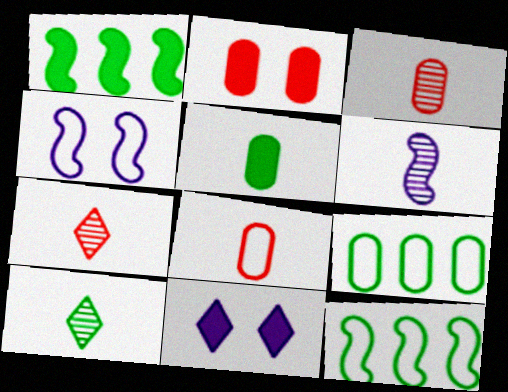[[3, 6, 10], 
[3, 11, 12]]